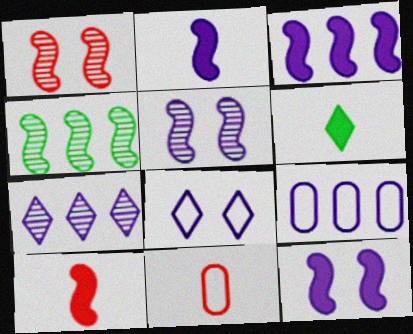[[1, 6, 9], 
[2, 3, 12], 
[3, 7, 9]]